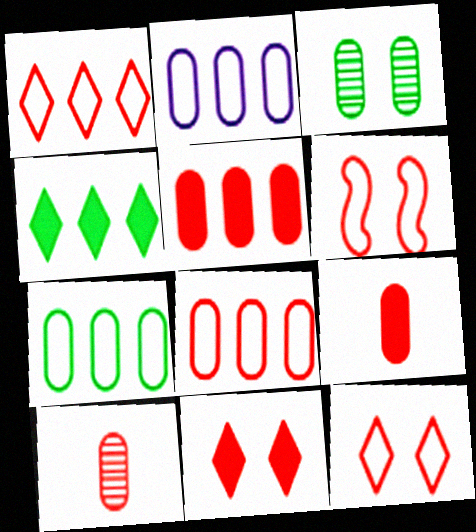[[2, 3, 9], 
[2, 7, 8]]